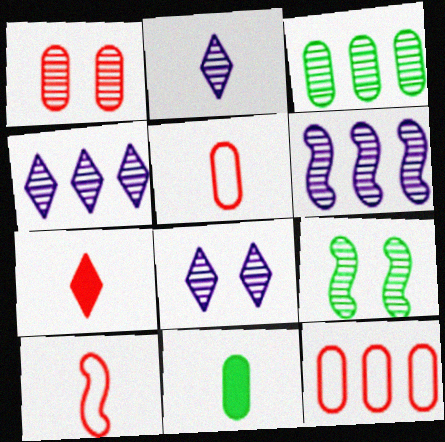[[1, 8, 9], 
[2, 4, 8], 
[2, 10, 11]]